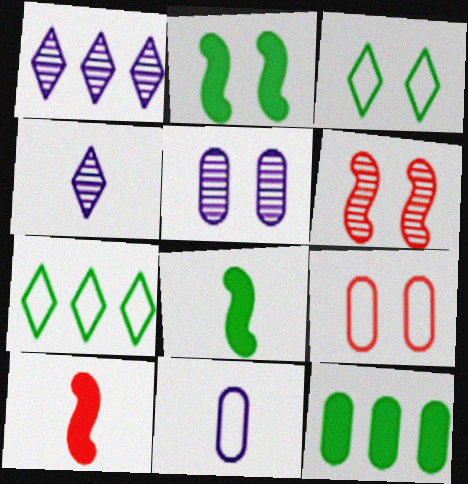[[1, 8, 9], 
[5, 7, 10]]